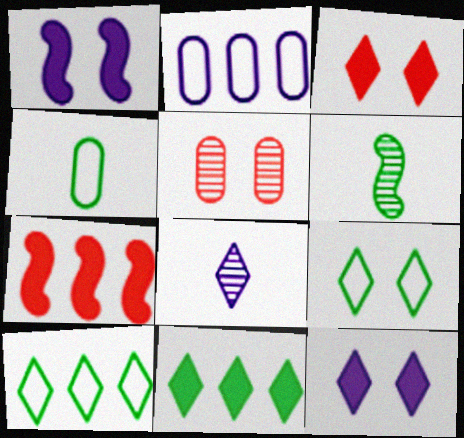[[1, 2, 8], 
[1, 5, 9], 
[2, 3, 6], 
[3, 8, 10]]